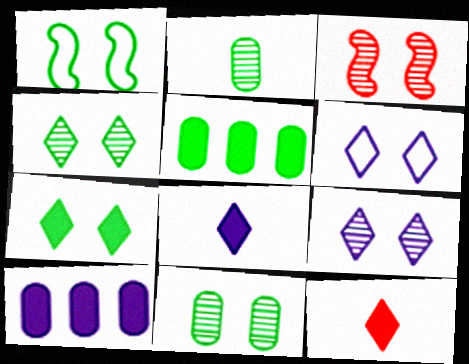[[1, 7, 11], 
[3, 9, 11]]